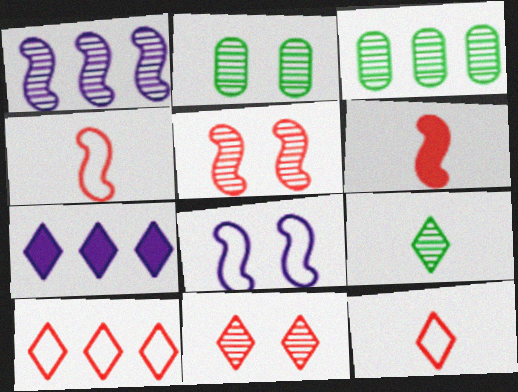[[2, 4, 7]]